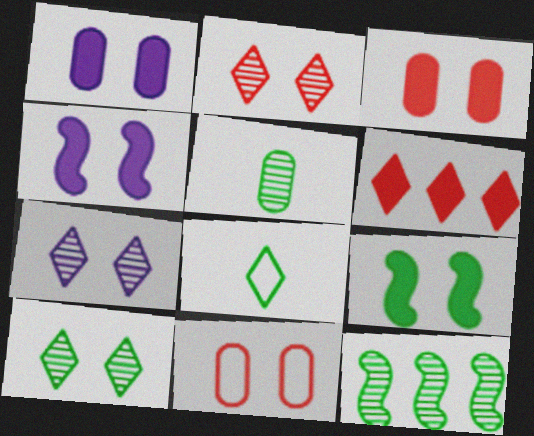[[2, 7, 10], 
[4, 10, 11], 
[5, 10, 12], 
[6, 7, 8], 
[7, 9, 11]]